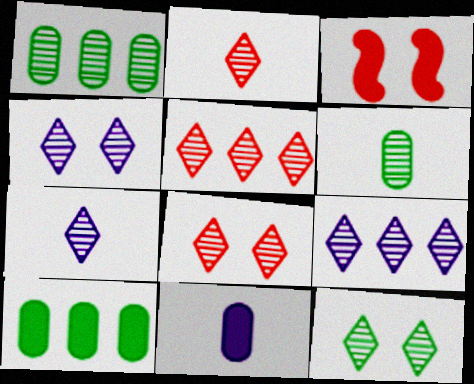[[2, 5, 8], 
[2, 9, 12], 
[4, 7, 9], 
[4, 8, 12], 
[5, 7, 12]]